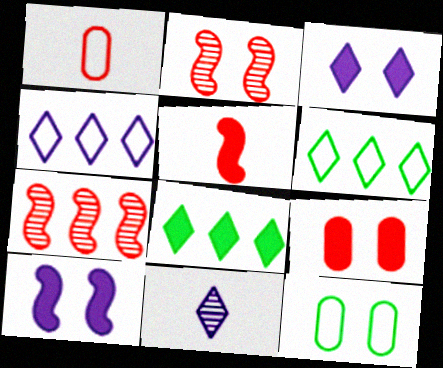[[2, 3, 12], 
[3, 4, 11]]